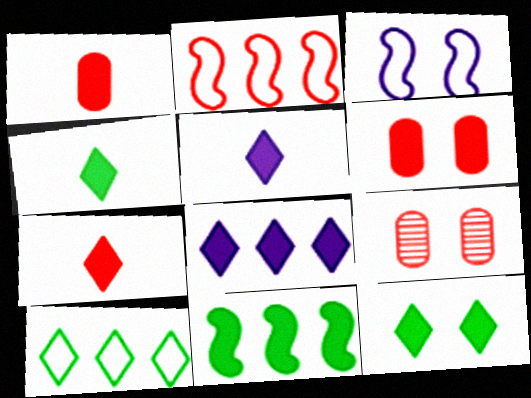[[2, 7, 9], 
[3, 9, 12], 
[4, 5, 7], 
[5, 6, 11], 
[7, 8, 12]]